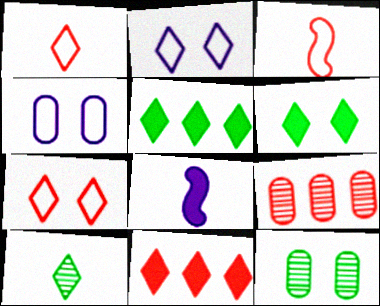[[2, 10, 11]]